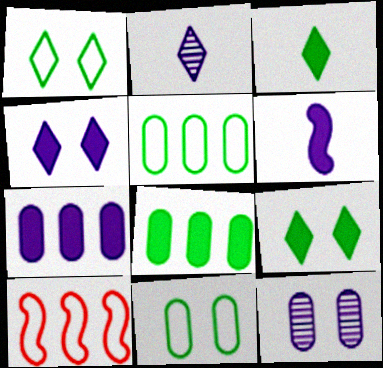[[3, 10, 12], 
[4, 6, 7]]